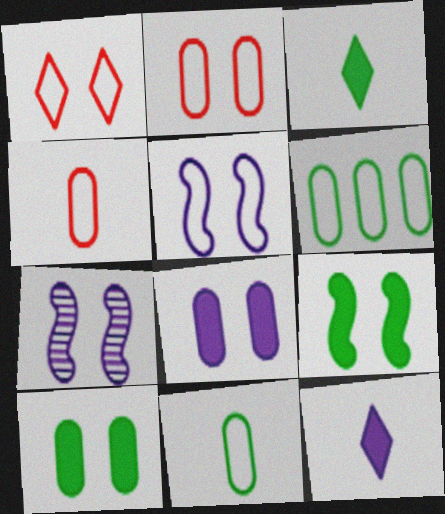[[1, 7, 10]]